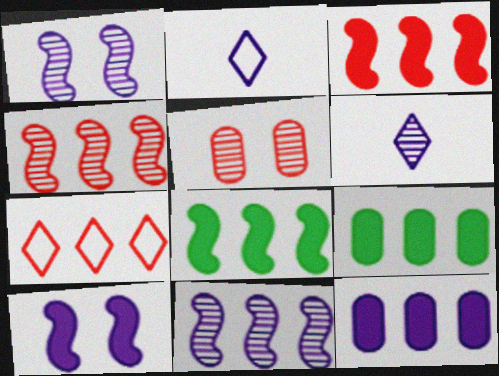[[1, 2, 12], 
[2, 5, 8], 
[7, 9, 11]]